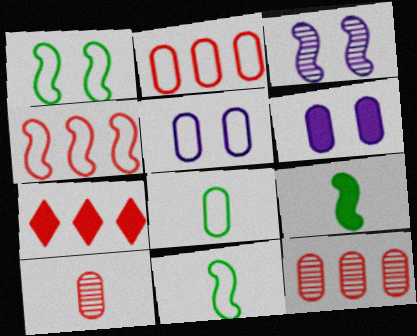[[2, 5, 8], 
[3, 4, 9], 
[3, 7, 8], 
[4, 7, 12], 
[6, 7, 9], 
[6, 8, 12]]